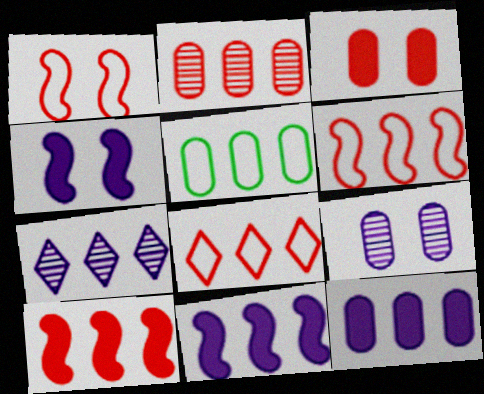[[2, 5, 12], 
[2, 8, 10], 
[5, 7, 10]]